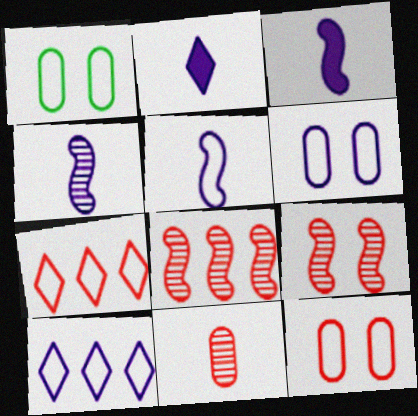[[1, 2, 8], 
[1, 5, 7], 
[1, 6, 12], 
[3, 4, 5], 
[5, 6, 10]]